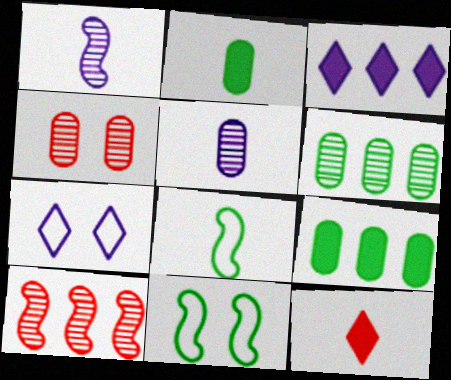[[2, 7, 10], 
[3, 4, 8], 
[4, 5, 6], 
[5, 8, 12]]